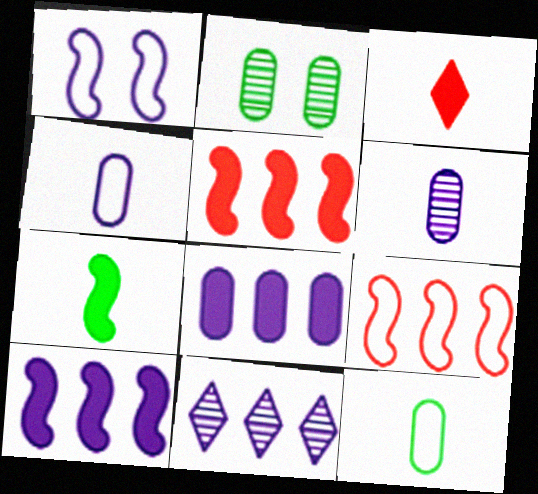[]